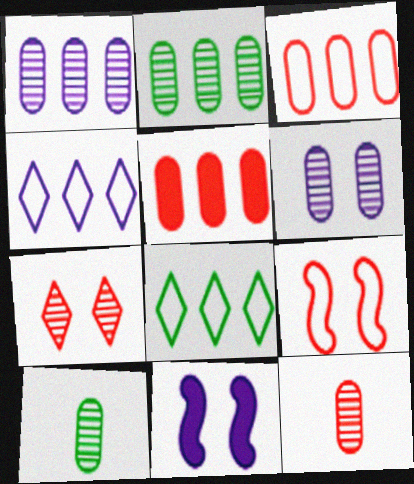[[2, 6, 12], 
[8, 11, 12]]